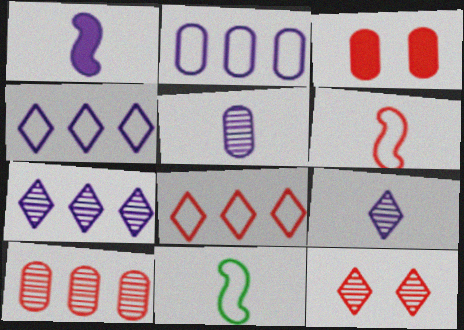[[3, 7, 11]]